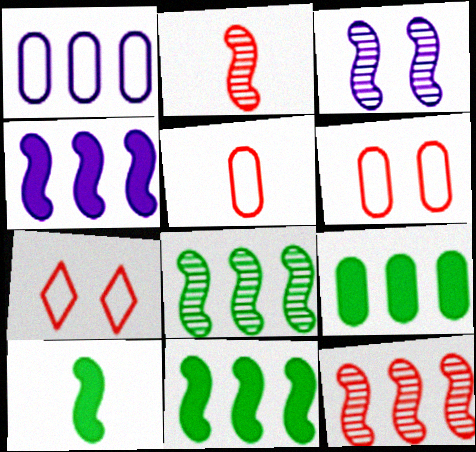[[2, 3, 8]]